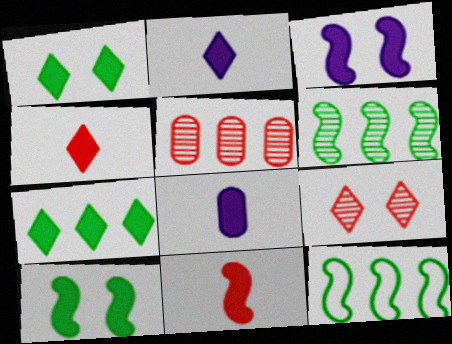[[8, 9, 12]]